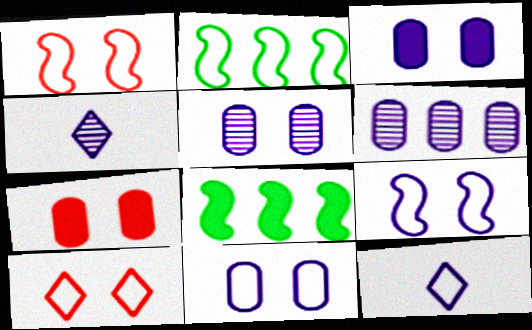[[2, 4, 7], 
[3, 5, 11]]